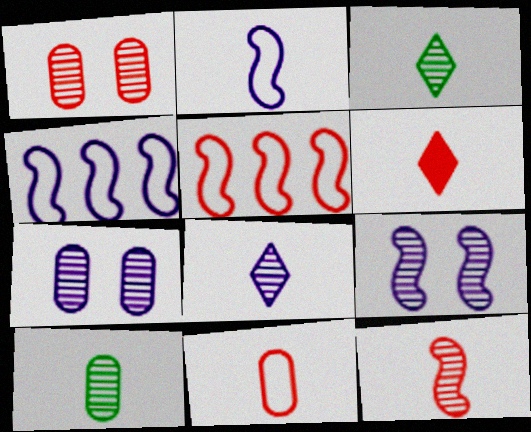[[1, 5, 6], 
[2, 6, 10], 
[6, 11, 12], 
[8, 10, 12]]